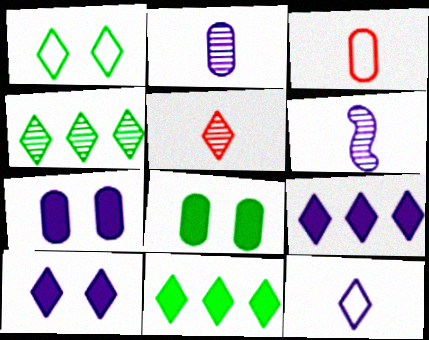[[1, 5, 9]]